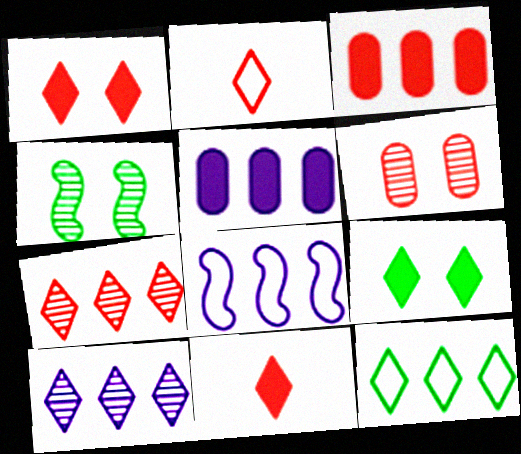[[1, 2, 7], 
[2, 4, 5], 
[2, 9, 10], 
[5, 8, 10]]